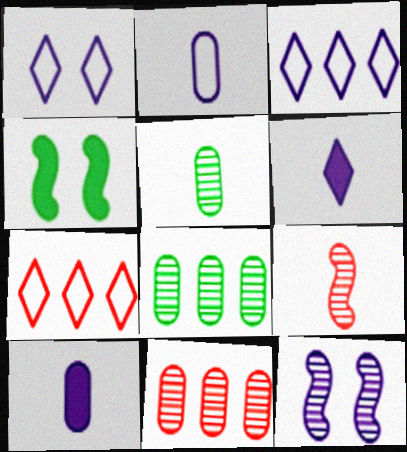[[3, 10, 12]]